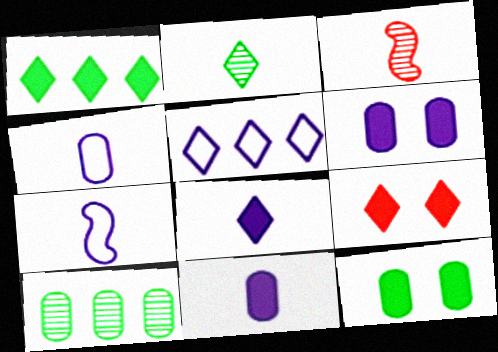[[1, 8, 9], 
[2, 5, 9], 
[3, 5, 12], 
[7, 9, 10]]